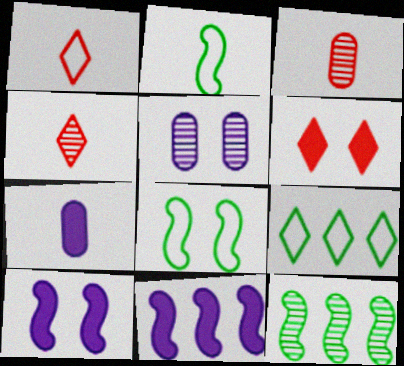[[2, 4, 7], 
[3, 9, 10], 
[4, 5, 12], 
[5, 6, 8]]